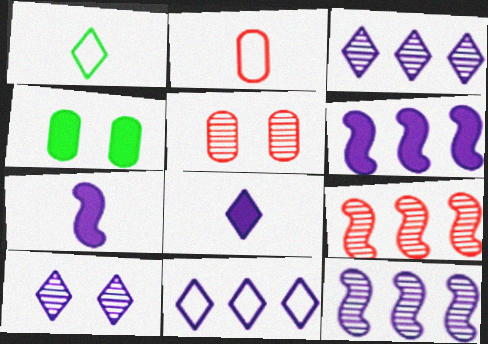[[1, 5, 6], 
[8, 10, 11]]